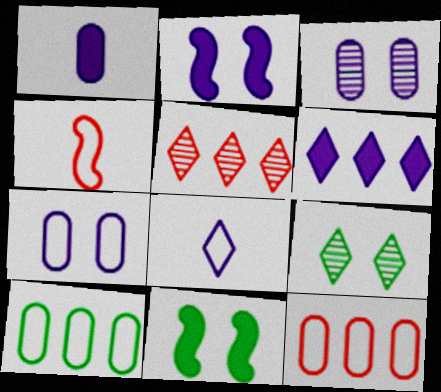[[1, 2, 6]]